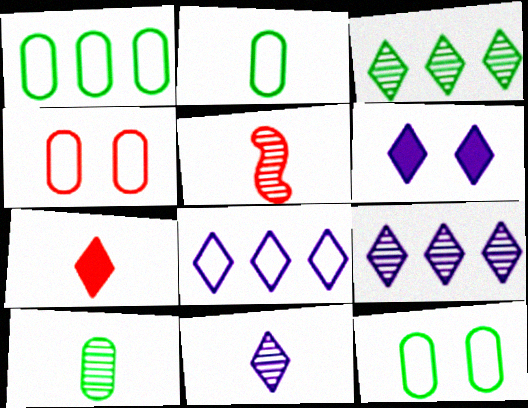[[1, 2, 12], 
[1, 5, 6], 
[5, 10, 11], 
[6, 8, 11]]